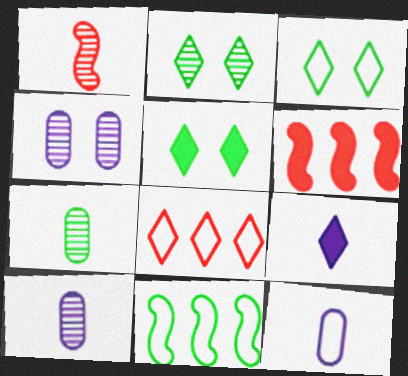[[2, 3, 5], 
[2, 6, 12], 
[2, 8, 9], 
[3, 6, 10], 
[5, 7, 11]]